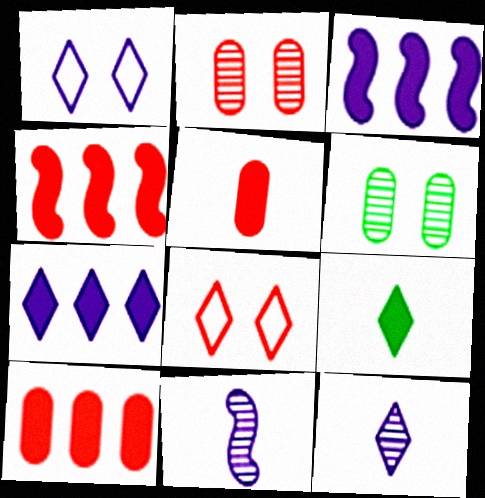[[1, 7, 12]]